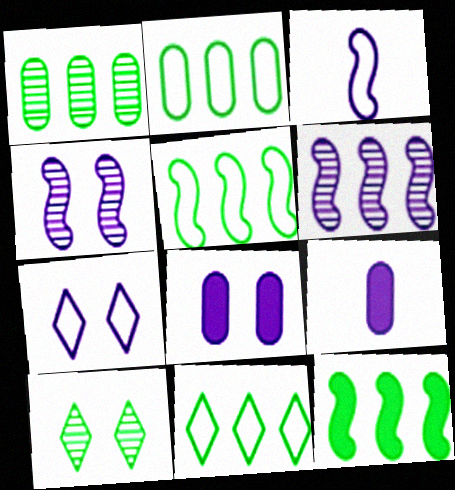[[1, 11, 12], 
[2, 5, 11], 
[4, 7, 8], 
[6, 7, 9]]